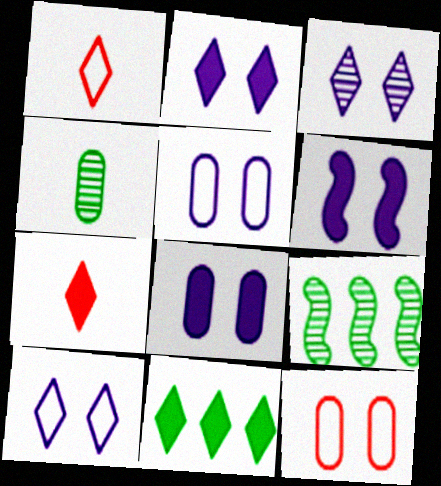[[1, 3, 11], 
[1, 8, 9], 
[2, 3, 10], 
[2, 6, 8], 
[2, 7, 11], 
[3, 5, 6], 
[5, 7, 9]]